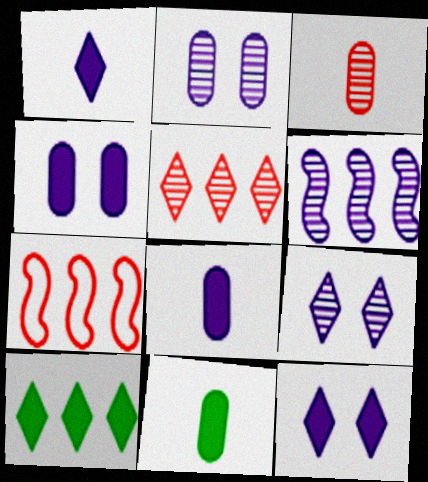[[7, 9, 11]]